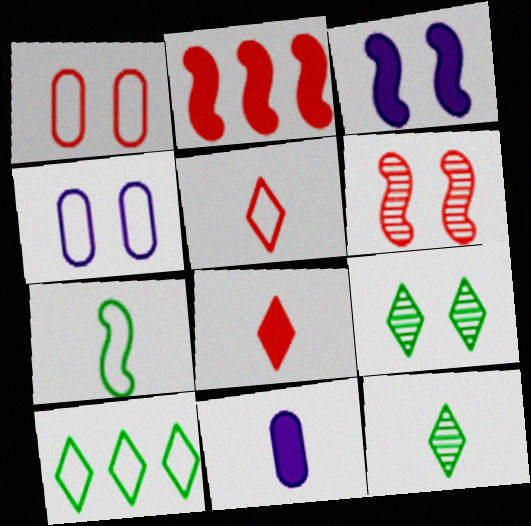[[1, 3, 9], 
[2, 4, 12], 
[6, 10, 11]]